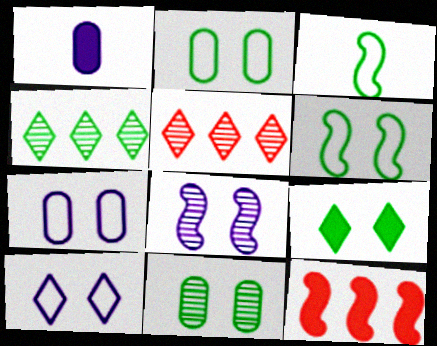[[1, 5, 6], 
[1, 9, 12], 
[3, 8, 12], 
[6, 9, 11]]